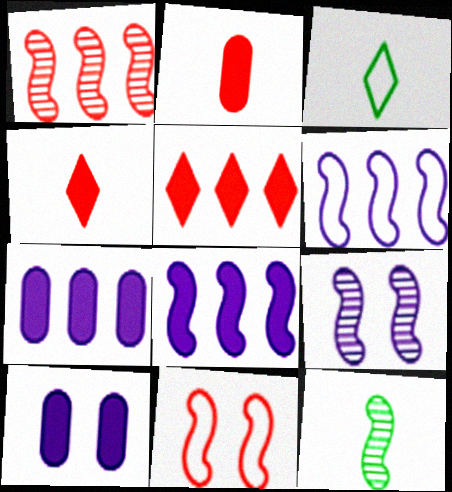[[1, 3, 10], 
[1, 9, 12], 
[8, 11, 12]]